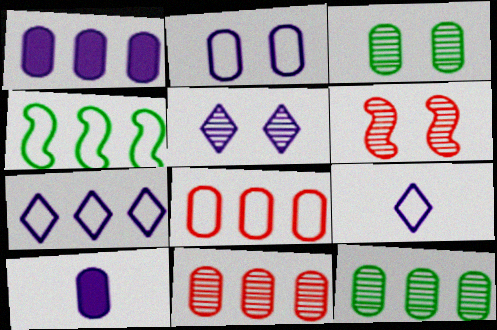[[1, 8, 12], 
[3, 5, 6], 
[3, 8, 10], 
[4, 7, 8]]